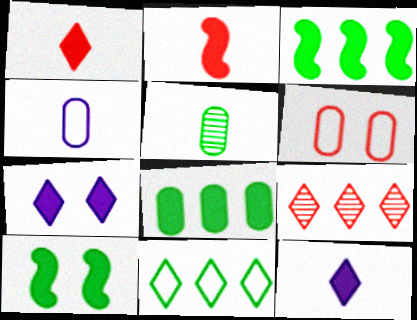[[2, 6, 9], 
[2, 7, 8], 
[4, 9, 10], 
[5, 10, 11]]